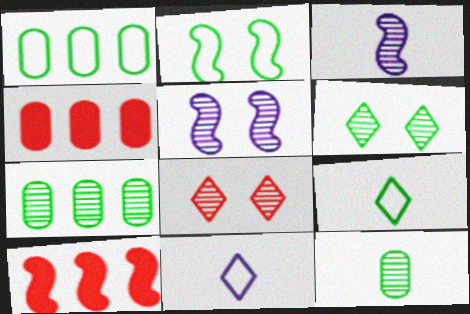[[1, 2, 9], 
[2, 3, 10], 
[3, 7, 8], 
[4, 5, 9]]